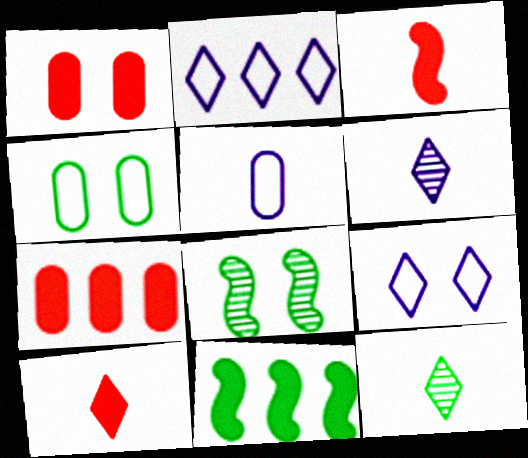[[1, 8, 9], 
[3, 5, 12], 
[4, 11, 12]]